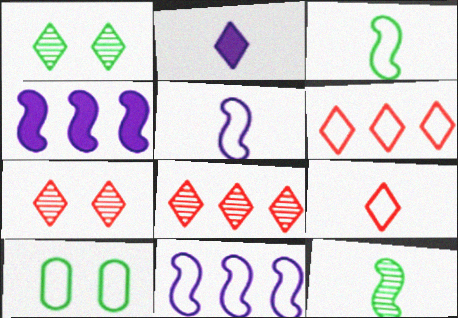[[1, 2, 6], 
[5, 6, 10], 
[9, 10, 11]]